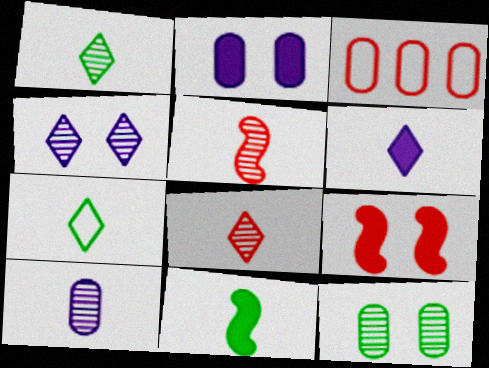[[1, 5, 10], 
[3, 4, 11], 
[3, 8, 9], 
[6, 7, 8]]